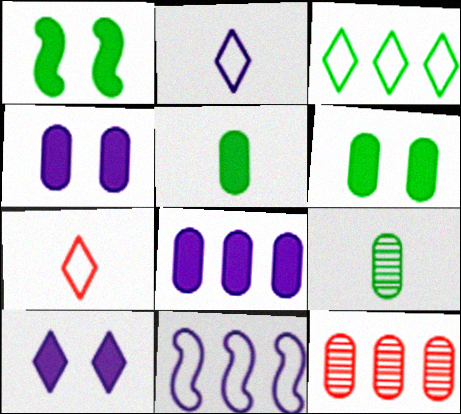[[1, 2, 12], 
[1, 3, 9]]